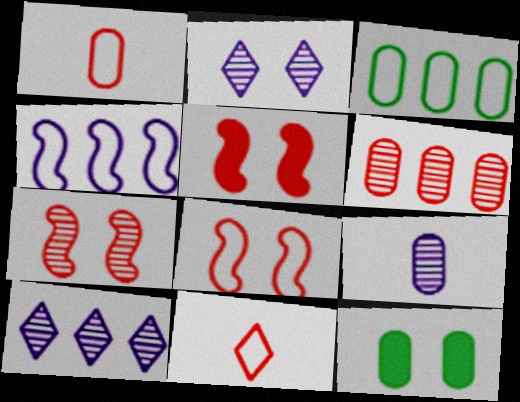[[2, 8, 12], 
[5, 6, 11], 
[5, 7, 8]]